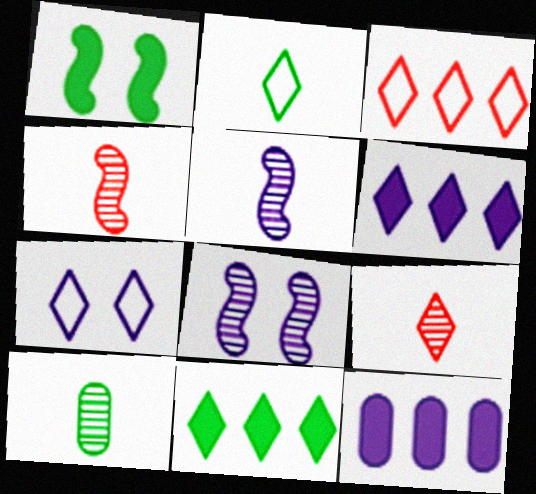[[2, 3, 7], 
[5, 7, 12], 
[5, 9, 10], 
[7, 9, 11]]